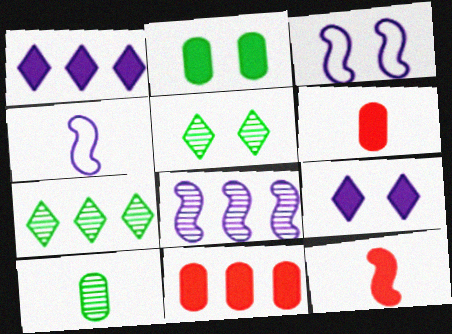[[1, 2, 12], 
[3, 6, 7], 
[4, 5, 11]]